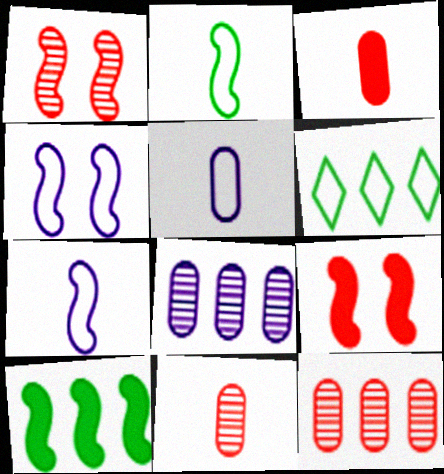[[1, 7, 10]]